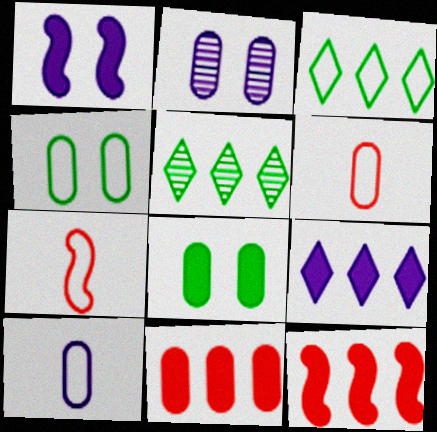[[1, 5, 6]]